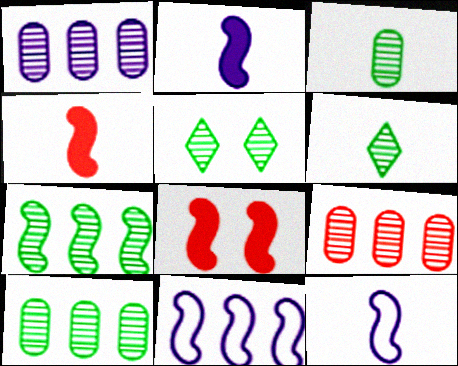[[1, 9, 10], 
[3, 5, 7], 
[7, 8, 12]]